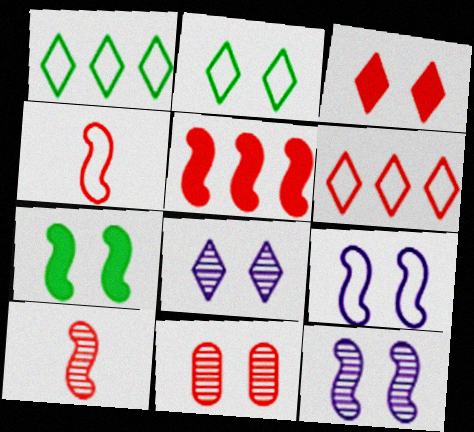[[2, 3, 8]]